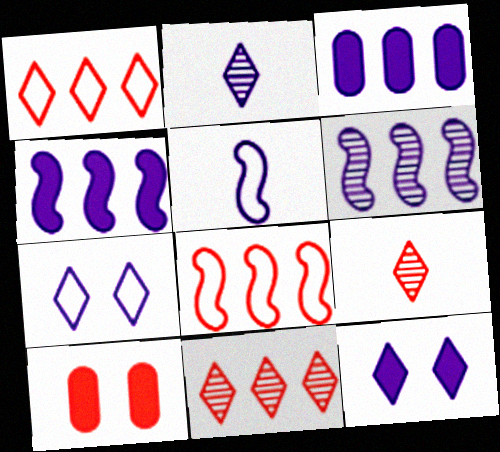[[8, 9, 10]]